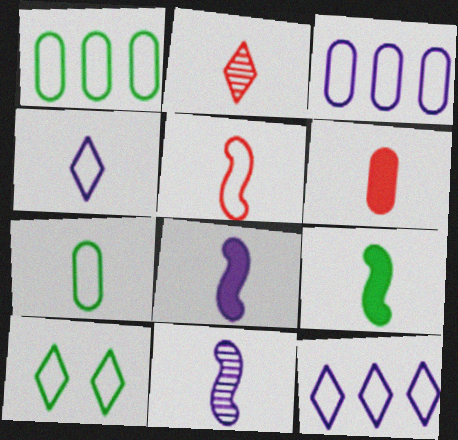[[2, 5, 6], 
[2, 7, 8], 
[3, 5, 10], 
[4, 5, 7], 
[5, 9, 11]]